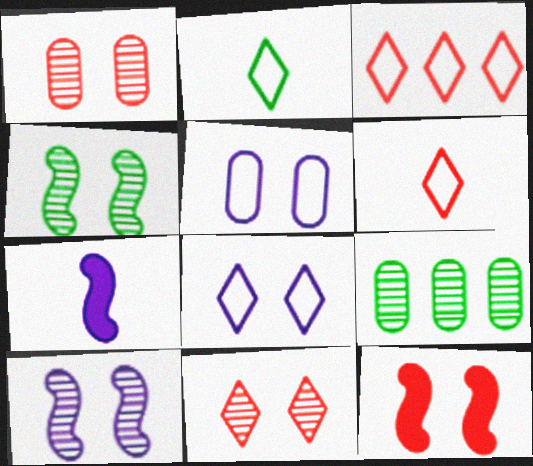[[2, 3, 8]]